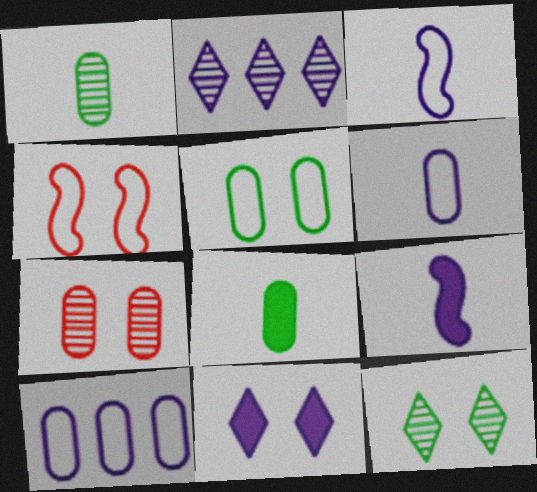[[2, 4, 8], 
[7, 8, 10]]